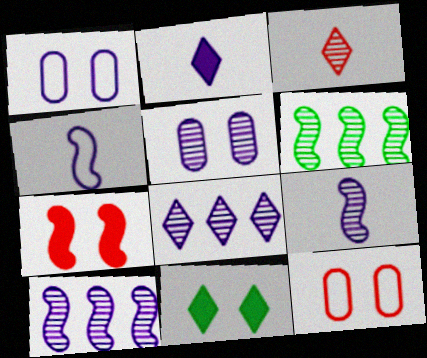[[1, 2, 10], 
[2, 6, 12], 
[3, 5, 6], 
[4, 6, 7], 
[5, 8, 9]]